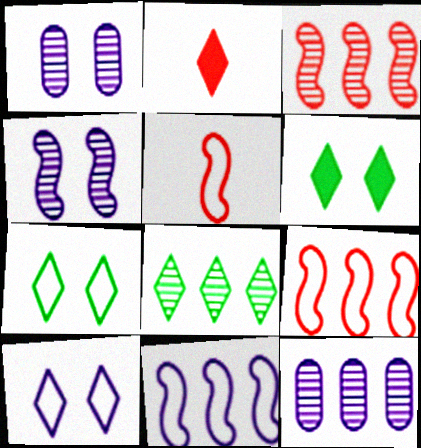[[2, 8, 10], 
[3, 8, 12], 
[5, 6, 12]]